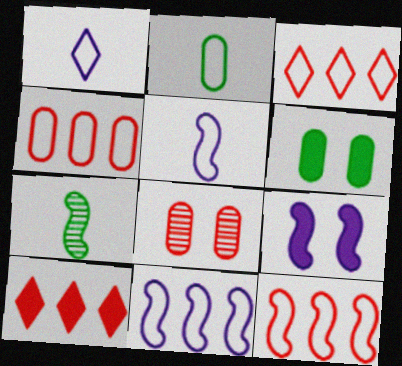[[3, 4, 12], 
[7, 9, 12]]